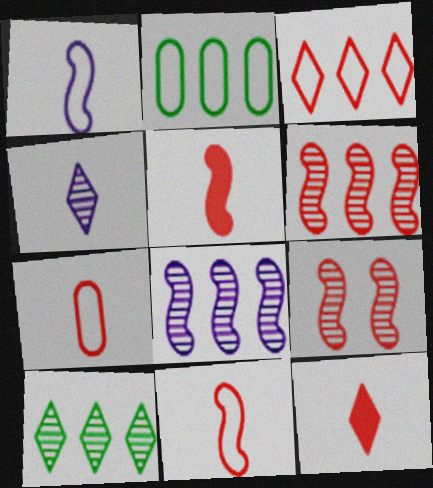[]